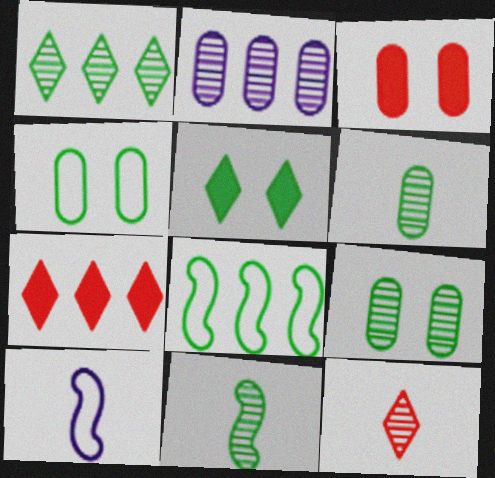[[1, 3, 10], 
[1, 9, 11], 
[2, 7, 8], 
[5, 6, 8], 
[7, 9, 10]]